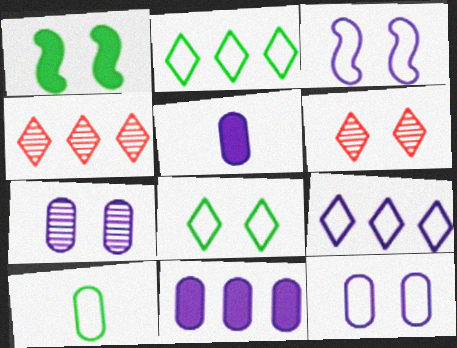[[1, 6, 12]]